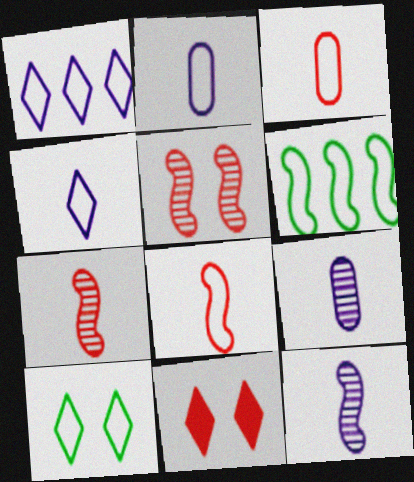[[6, 9, 11]]